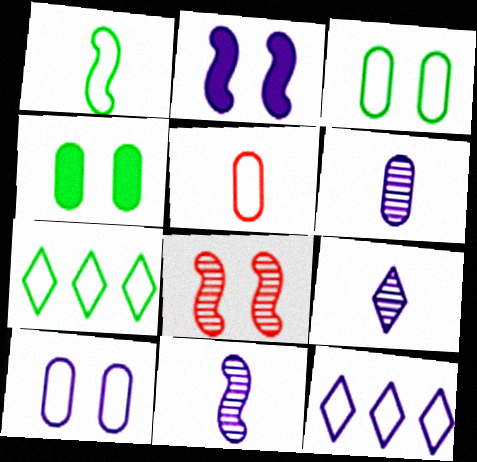[[1, 3, 7], 
[2, 6, 12], 
[6, 9, 11]]